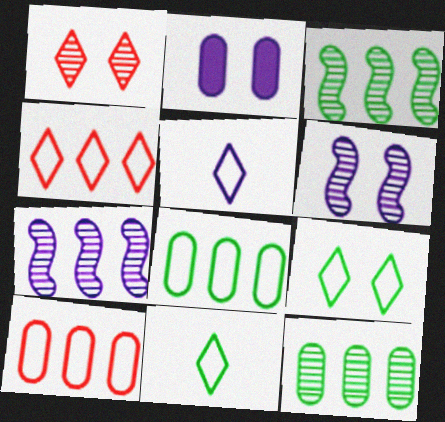[[2, 5, 7], 
[4, 5, 9]]